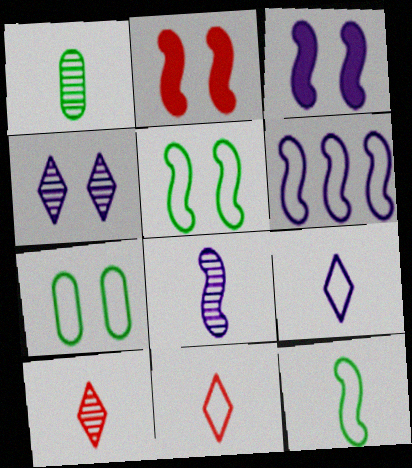[[1, 8, 10], 
[2, 4, 7], 
[3, 6, 8], 
[6, 7, 11]]